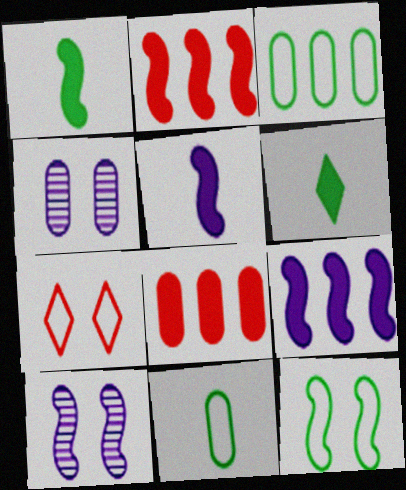[[4, 8, 11]]